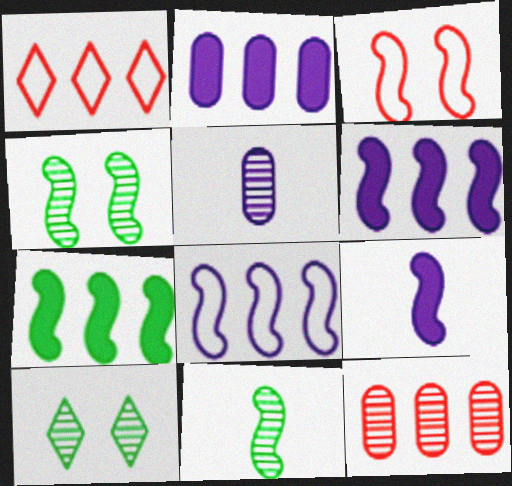[[3, 6, 11]]